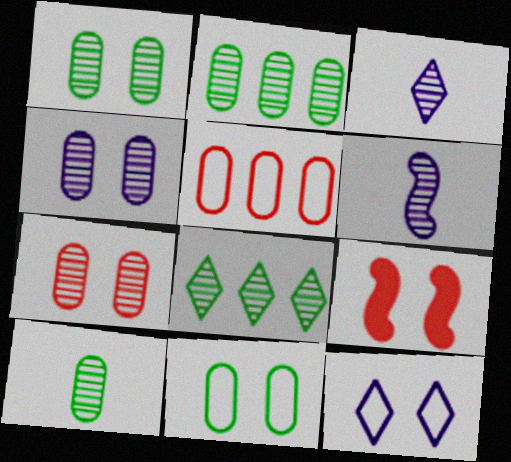[[1, 2, 10], 
[1, 4, 7], 
[1, 9, 12], 
[6, 7, 8]]